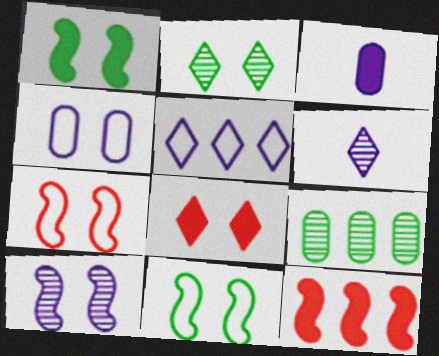[[1, 7, 10], 
[3, 5, 10], 
[5, 9, 12]]